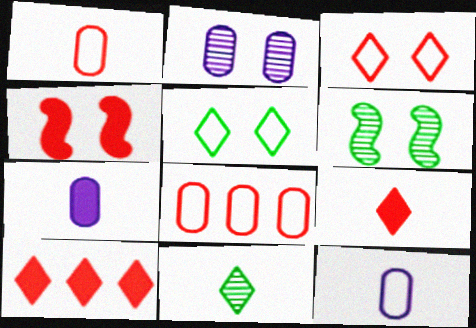[[2, 4, 5], 
[6, 10, 12]]